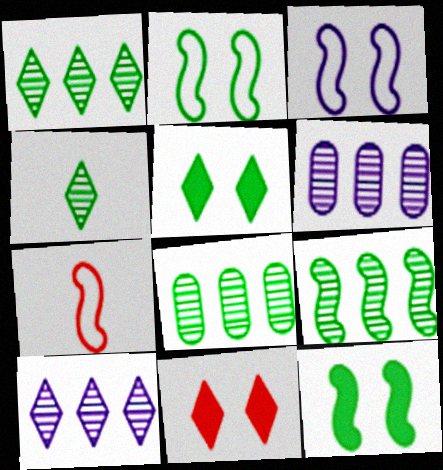[[1, 8, 9], 
[5, 6, 7]]